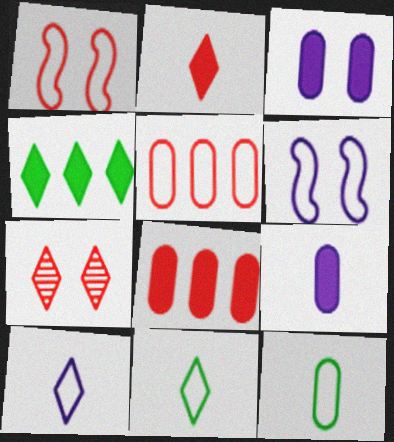[[4, 7, 10], 
[5, 6, 11]]